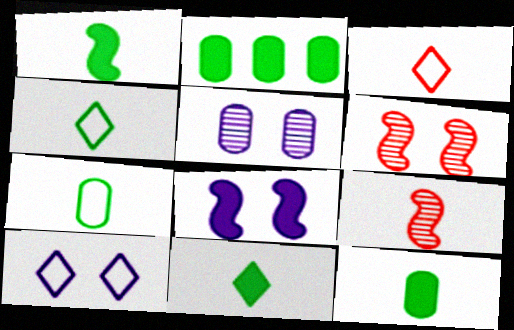[[1, 11, 12], 
[2, 9, 10], 
[5, 8, 10]]